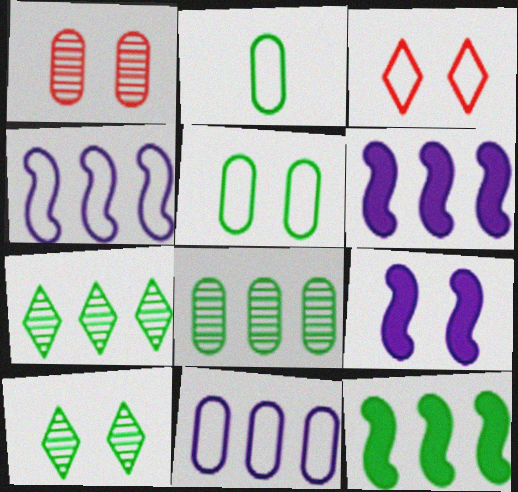[[2, 3, 4], 
[2, 10, 12]]